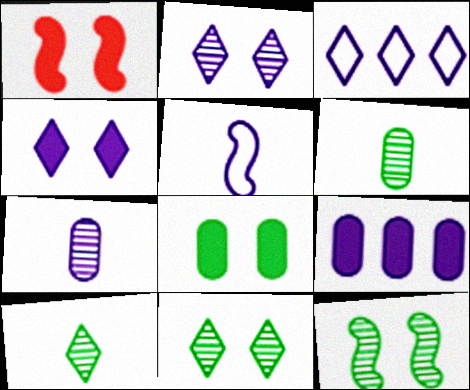[[1, 3, 6], 
[1, 4, 8], 
[2, 5, 9]]